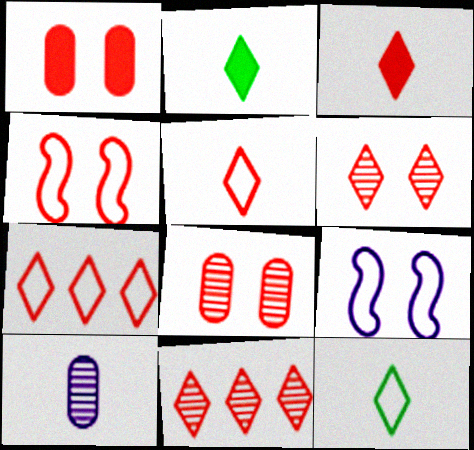[[1, 4, 6], 
[3, 6, 7]]